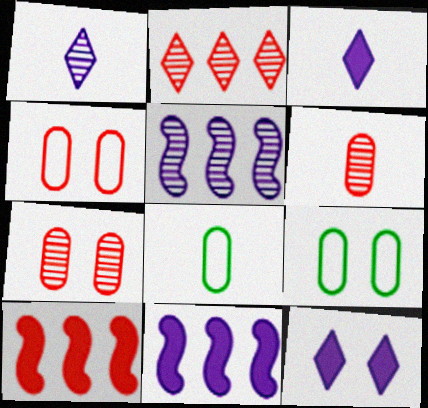[[1, 9, 10]]